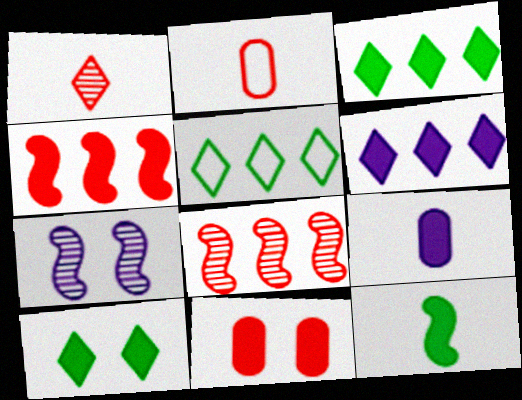[[2, 3, 7], 
[4, 9, 10], 
[6, 11, 12]]